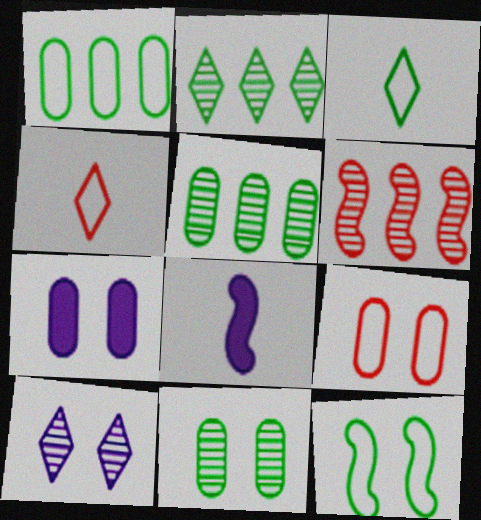[[1, 3, 12], 
[2, 8, 9], 
[3, 6, 7], 
[6, 8, 12], 
[7, 9, 11]]